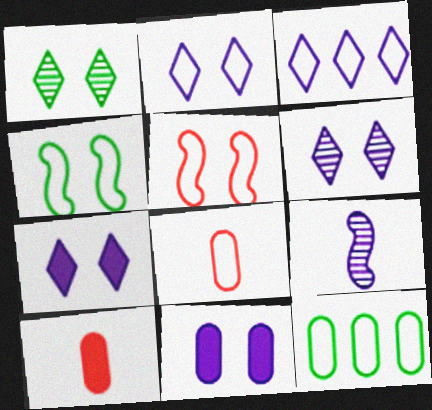[[1, 5, 11], 
[2, 6, 7], 
[3, 4, 8], 
[3, 9, 11]]